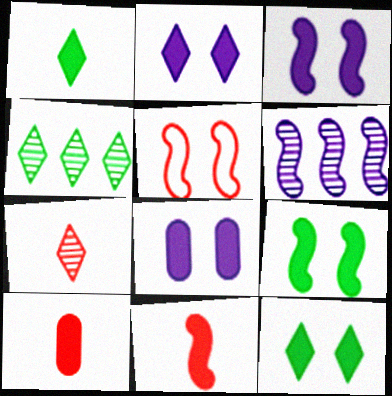[[2, 3, 8]]